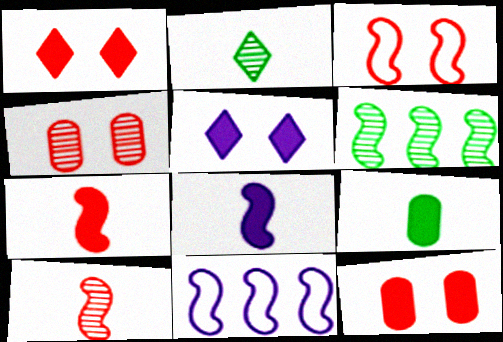[[1, 3, 4], 
[2, 11, 12], 
[3, 6, 8]]